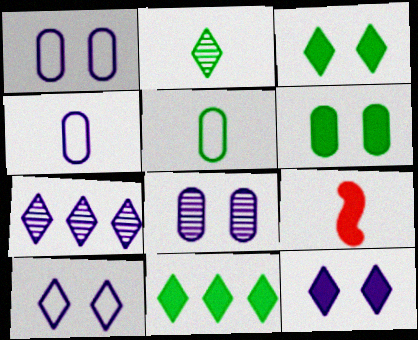[[2, 4, 9]]